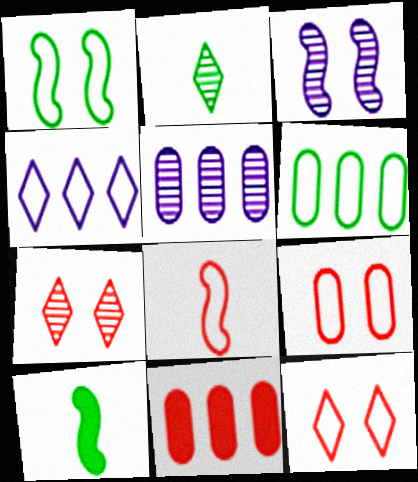[[5, 6, 11], 
[5, 10, 12], 
[7, 8, 11]]